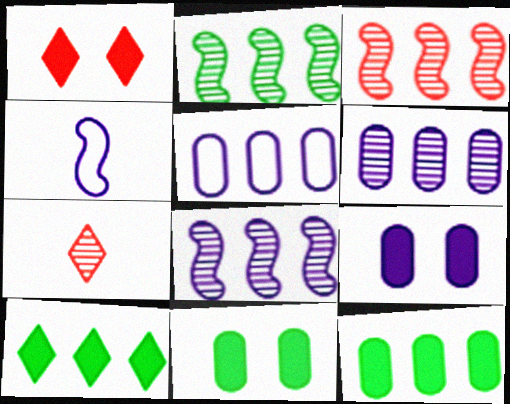[[2, 3, 8], 
[3, 5, 10]]